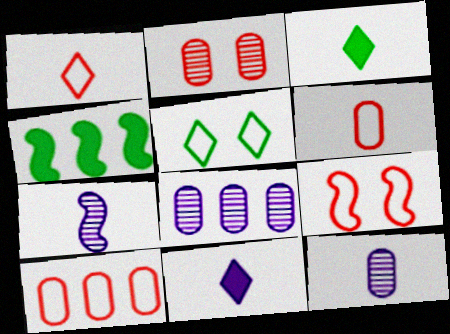[[1, 9, 10], 
[3, 6, 7], 
[3, 8, 9], 
[4, 7, 9]]